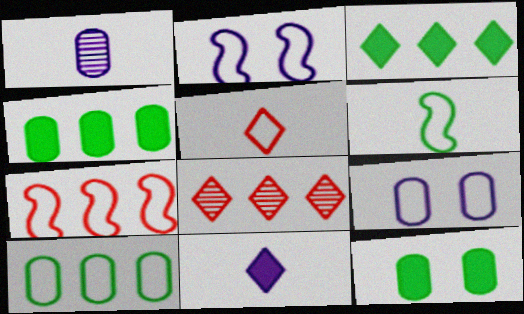[[2, 5, 10], 
[2, 6, 7]]